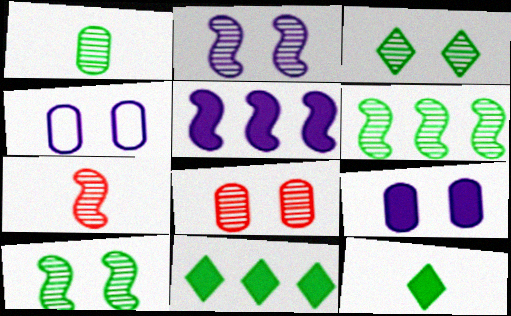[[1, 3, 6], 
[2, 3, 8], 
[2, 6, 7], 
[4, 7, 11]]